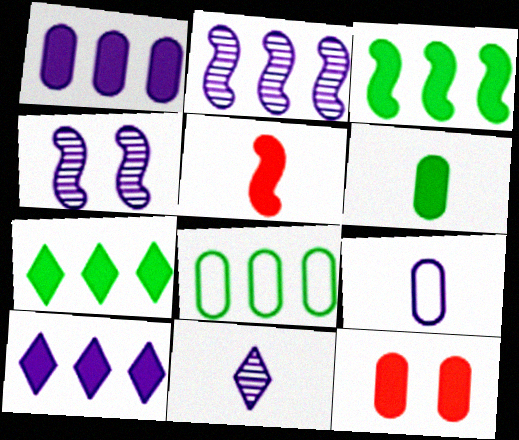[[1, 6, 12], 
[4, 9, 10]]